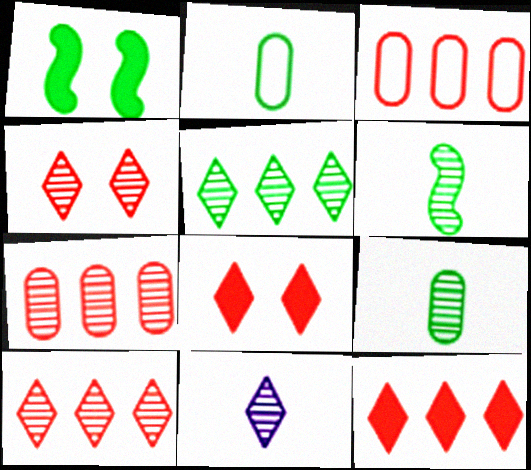[[1, 2, 5], 
[1, 3, 11], 
[4, 5, 11]]